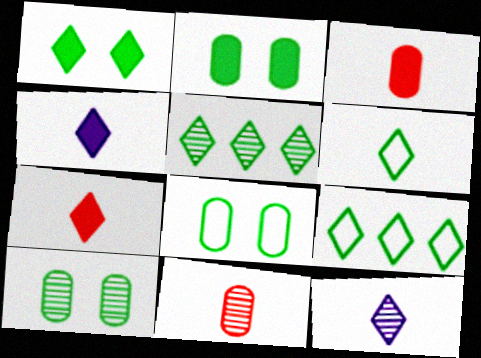[[1, 5, 6], 
[2, 8, 10], 
[6, 7, 12]]